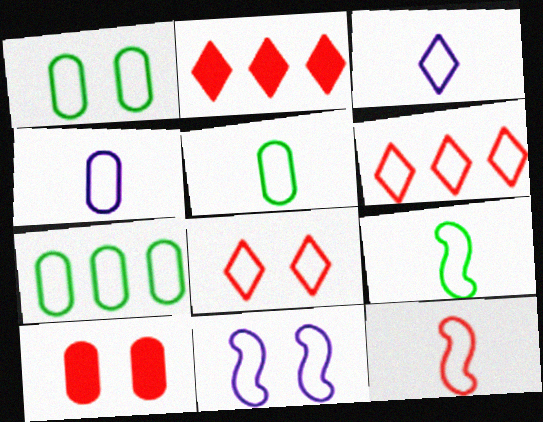[[1, 5, 7], 
[1, 8, 11], 
[3, 5, 12], 
[5, 6, 11]]